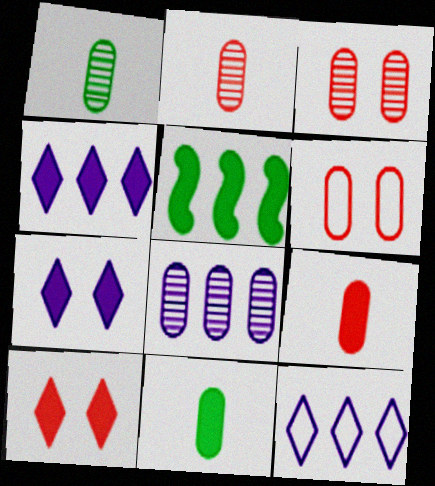[[1, 3, 8], 
[5, 7, 9], 
[6, 8, 11]]